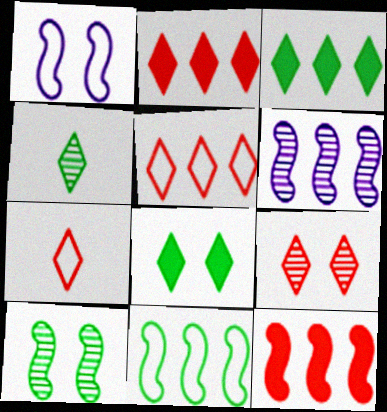[[2, 7, 9], 
[6, 11, 12]]